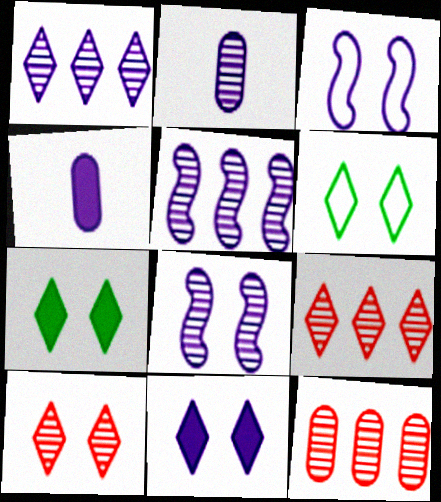[[1, 2, 8], 
[1, 3, 4], 
[6, 10, 11]]